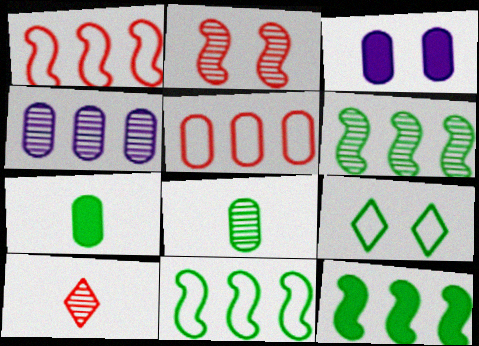[[2, 3, 9], 
[3, 5, 8], 
[3, 10, 11], 
[6, 7, 9], 
[6, 11, 12], 
[8, 9, 12]]